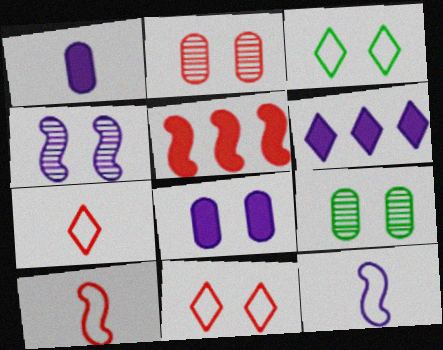[[2, 5, 7], 
[6, 9, 10]]